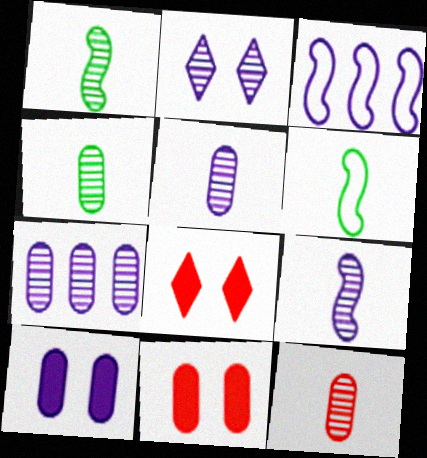[[2, 7, 9], 
[3, 4, 8], 
[4, 5, 12], 
[6, 7, 8]]